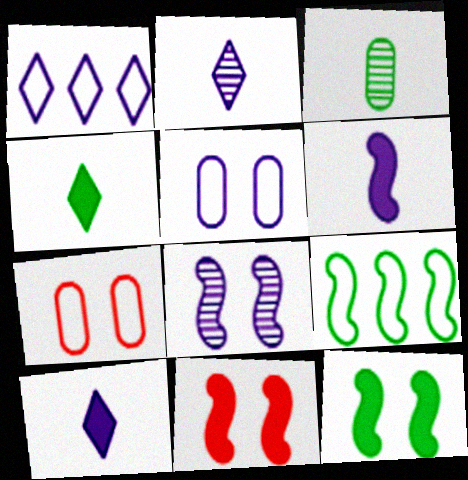[[1, 3, 11]]